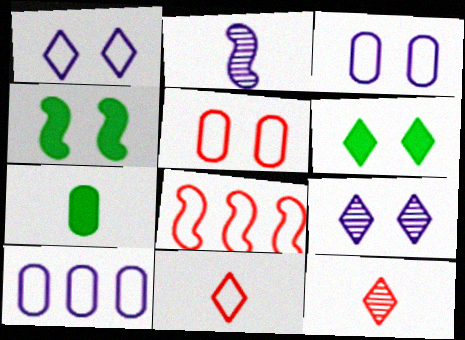[[2, 4, 8], 
[2, 7, 11], 
[4, 5, 9], 
[4, 10, 12], 
[5, 8, 11], 
[7, 8, 9]]